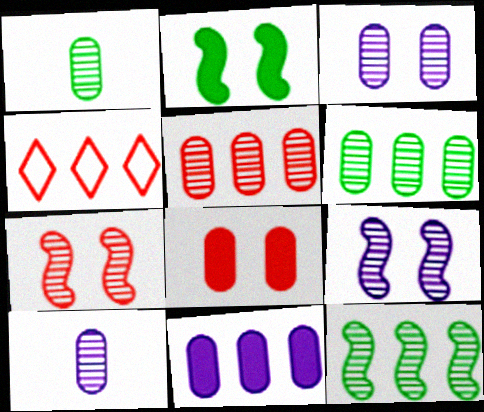[[1, 3, 5], 
[2, 4, 10], 
[4, 11, 12]]